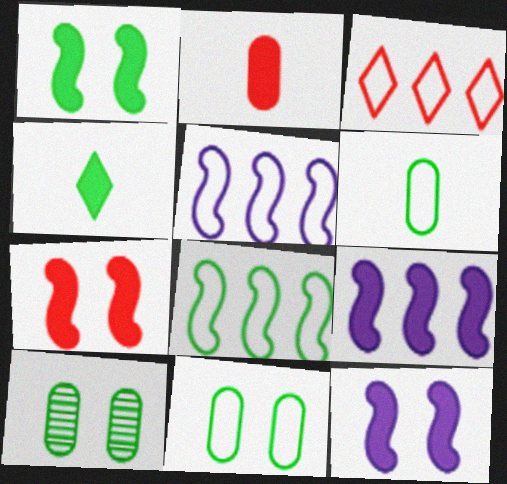[[1, 7, 12], 
[4, 8, 10]]